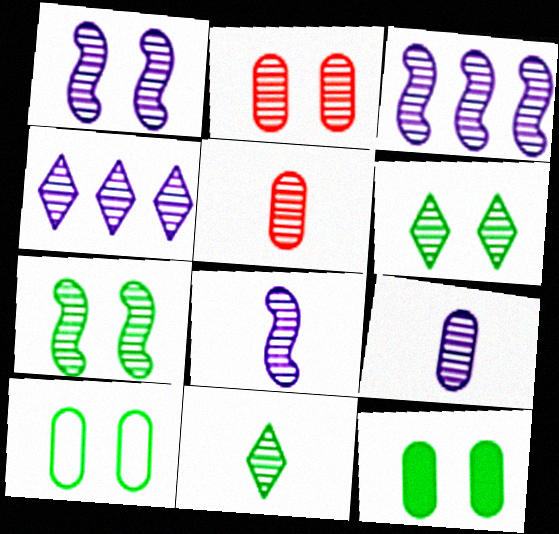[[1, 2, 6], 
[1, 3, 8], 
[1, 4, 9], 
[2, 3, 11], 
[3, 5, 6], 
[4, 5, 7], 
[5, 8, 11]]